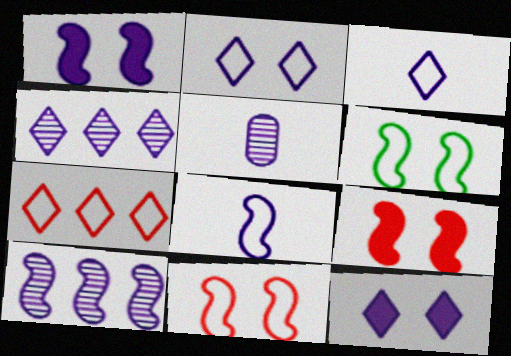[[1, 8, 10], 
[3, 4, 12]]